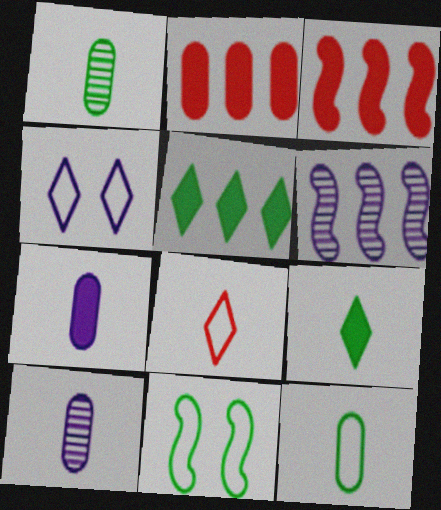[[1, 3, 4], 
[1, 5, 11], 
[4, 6, 7]]